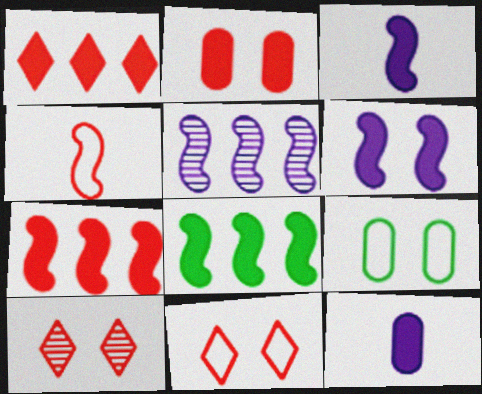[[6, 9, 10]]